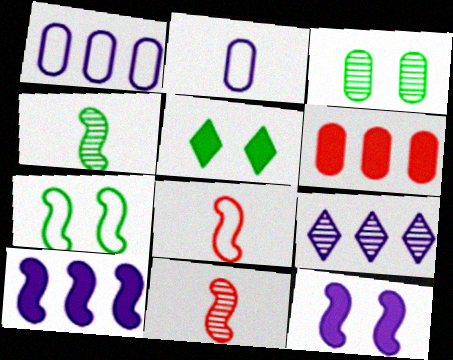[[1, 5, 11], 
[1, 9, 10], 
[2, 3, 6], 
[2, 9, 12], 
[3, 5, 7], 
[3, 9, 11], 
[7, 10, 11]]